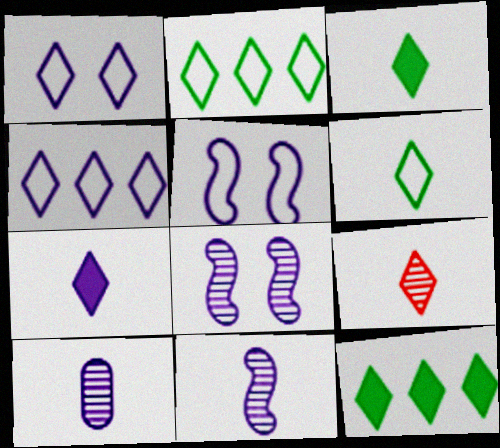[[1, 9, 12], 
[6, 7, 9]]